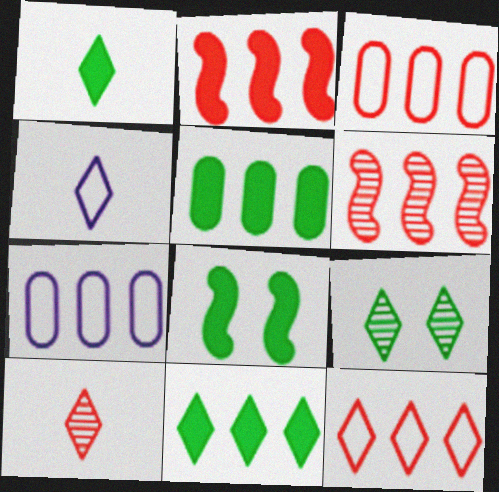[[1, 4, 10], 
[1, 5, 8], 
[6, 7, 11], 
[7, 8, 10]]